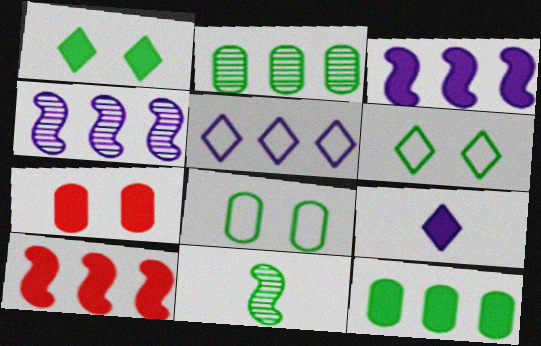[[2, 5, 10], 
[5, 7, 11], 
[6, 11, 12]]